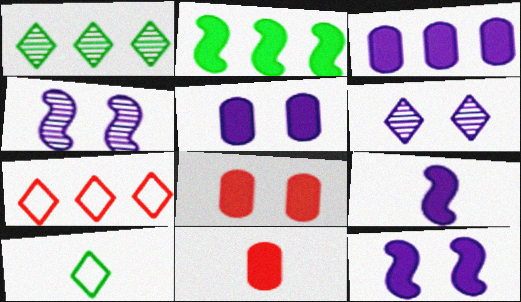[]